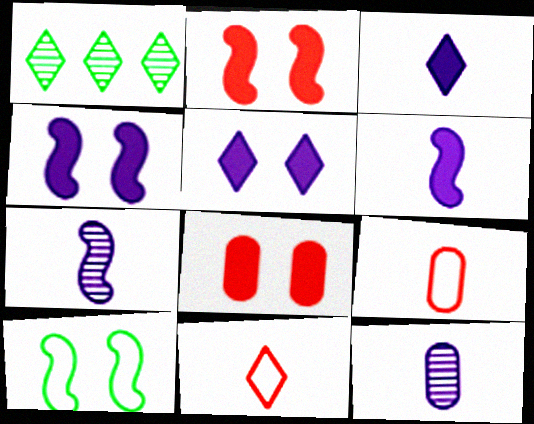[[1, 4, 9], 
[1, 5, 11]]